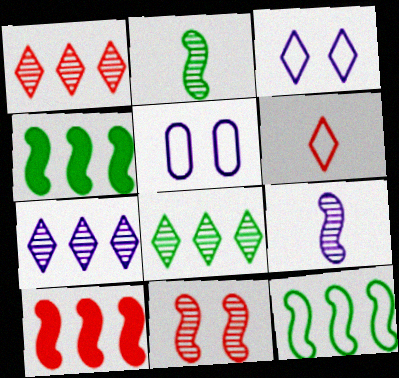[[1, 7, 8], 
[5, 6, 12]]